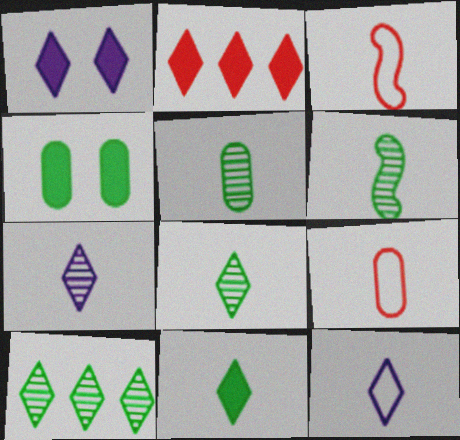[[1, 2, 11], 
[5, 6, 8]]